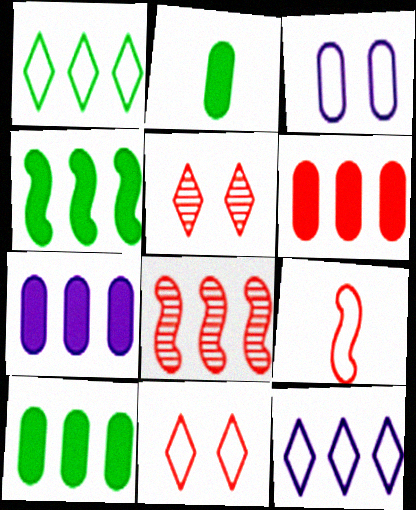[[1, 3, 9], 
[1, 7, 8], 
[5, 6, 9], 
[6, 7, 10], 
[8, 10, 12]]